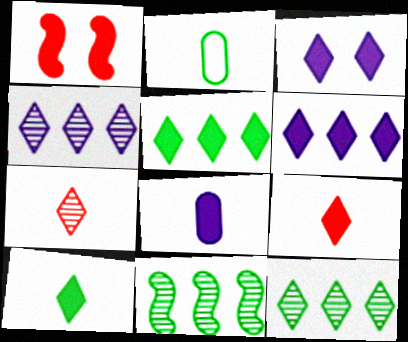[[1, 2, 4], 
[1, 5, 8], 
[3, 5, 9]]